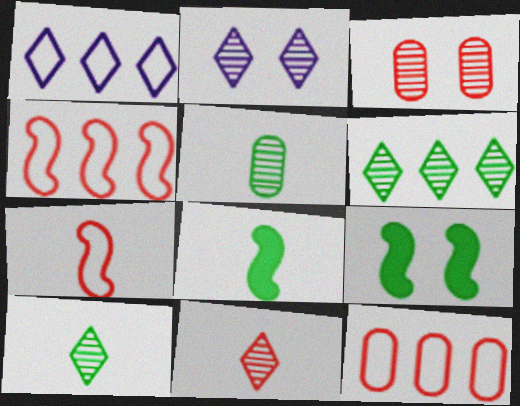[[1, 3, 8], 
[2, 6, 11], 
[2, 8, 12]]